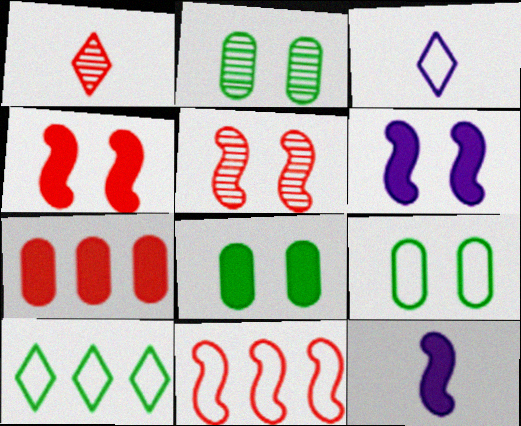[[2, 8, 9], 
[3, 9, 11]]